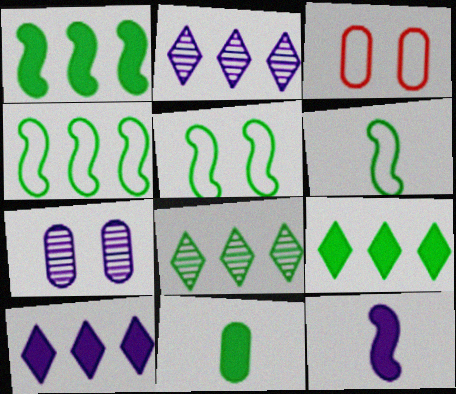[[3, 8, 12], 
[4, 5, 6], 
[5, 8, 11]]